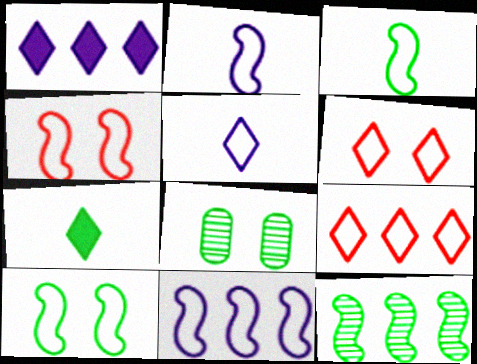[[3, 4, 11]]